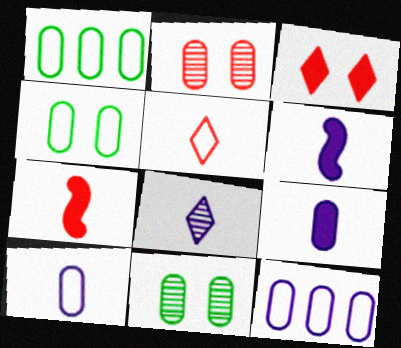[[1, 2, 9], 
[6, 8, 10]]